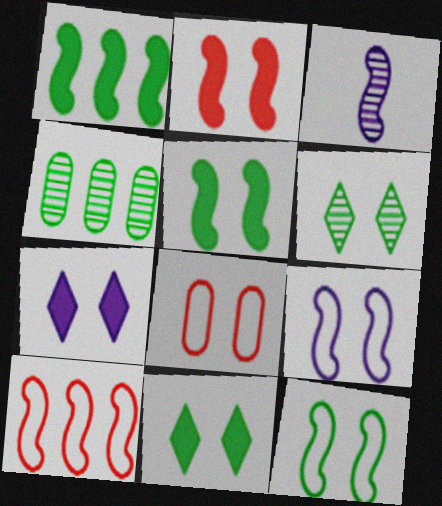[[3, 5, 10]]